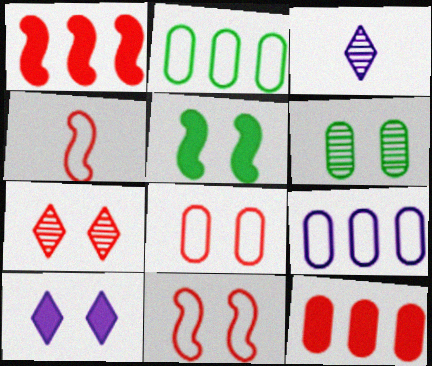[[4, 7, 12], 
[6, 10, 11]]